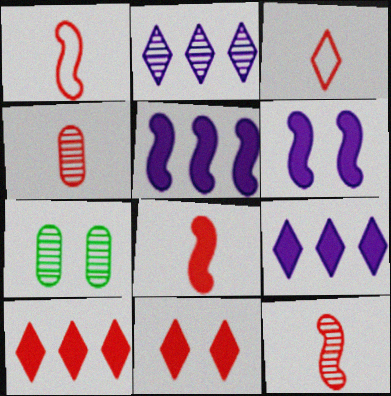[[1, 7, 9], 
[1, 8, 12], 
[2, 7, 12], 
[3, 4, 8], 
[3, 5, 7]]